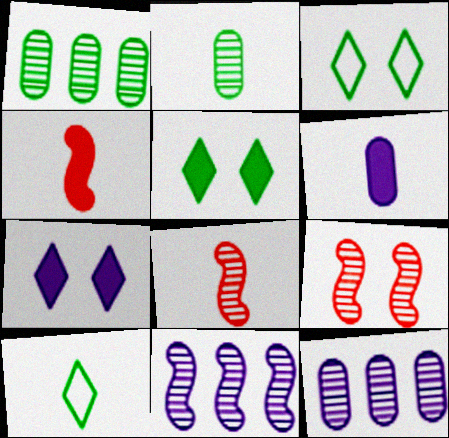[[3, 4, 12], 
[6, 8, 10]]